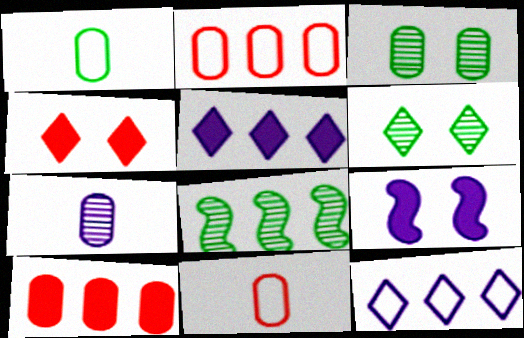[[2, 5, 8], 
[7, 9, 12], 
[8, 10, 12]]